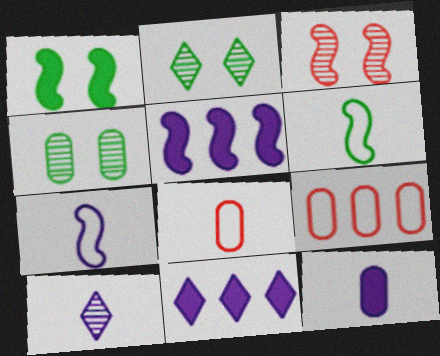[[1, 9, 10], 
[2, 5, 8], 
[3, 5, 6], 
[4, 9, 12], 
[7, 10, 12]]